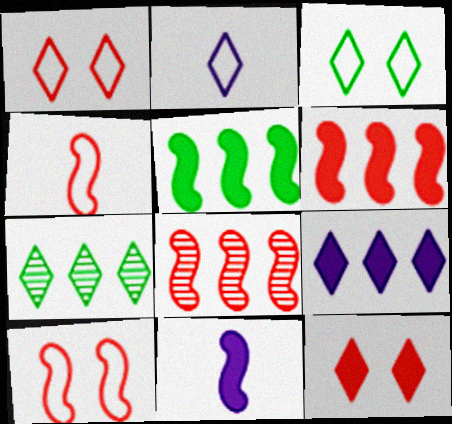[[2, 7, 12]]